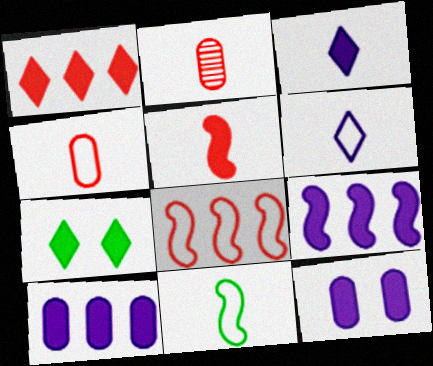[[1, 3, 7], 
[2, 3, 11], 
[3, 9, 12], 
[4, 6, 11], 
[5, 7, 10]]